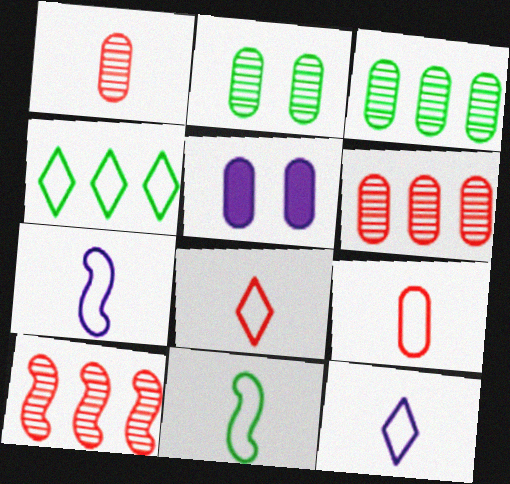[[3, 5, 9], 
[9, 11, 12]]